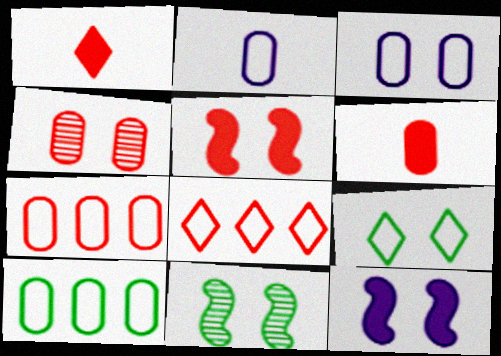[[4, 6, 7], 
[4, 9, 12]]